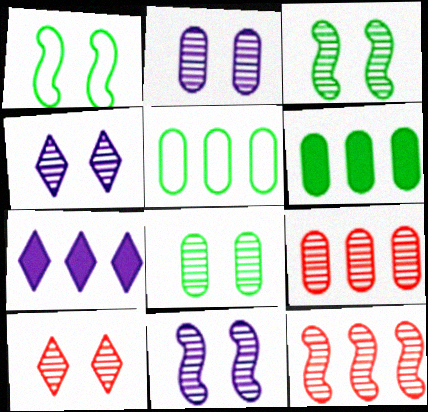[[2, 3, 10], 
[2, 4, 11], 
[5, 7, 12], 
[8, 10, 11]]